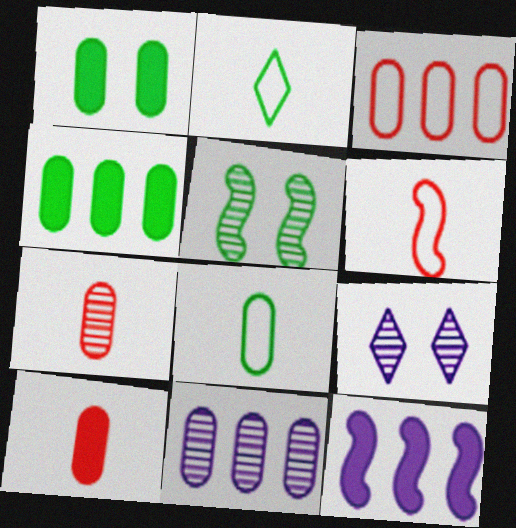[[2, 4, 5], 
[3, 4, 11], 
[4, 6, 9], 
[5, 6, 12]]